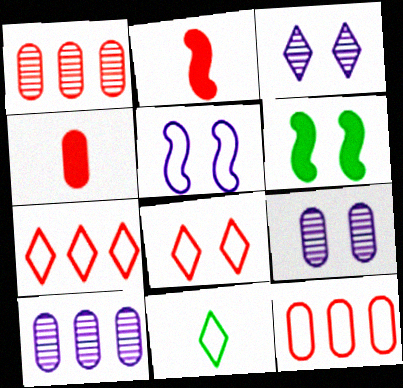[[1, 2, 8], 
[5, 11, 12], 
[6, 8, 9]]